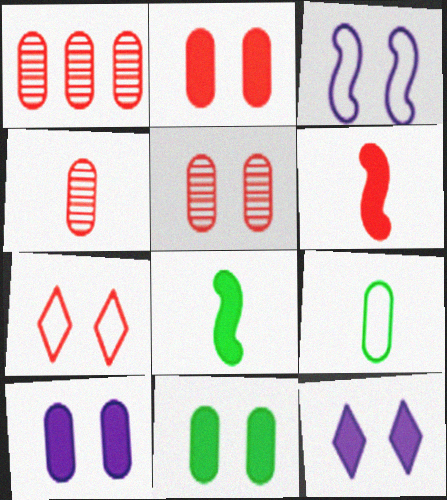[[1, 4, 5], 
[1, 6, 7], 
[1, 9, 10], 
[2, 10, 11]]